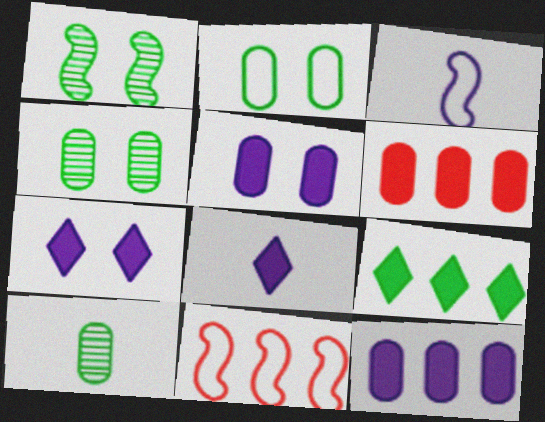[[4, 8, 11], 
[7, 10, 11]]